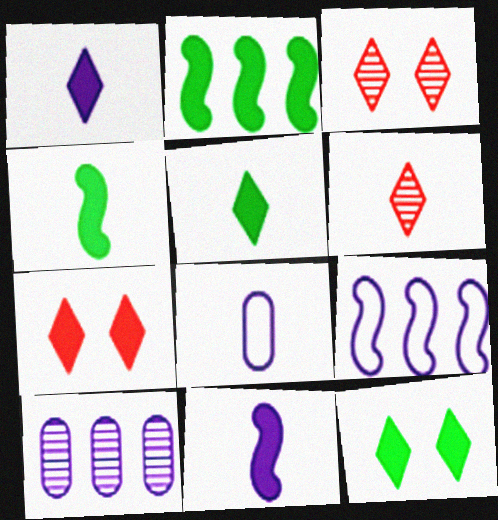[[2, 3, 8], 
[4, 6, 8]]